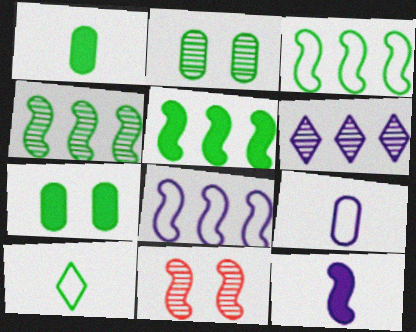[[2, 5, 10], 
[3, 4, 5], 
[3, 11, 12], 
[4, 7, 10]]